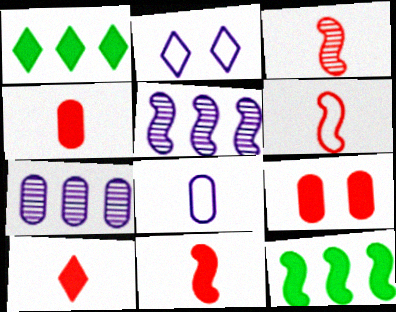[[3, 6, 11], 
[4, 10, 11]]